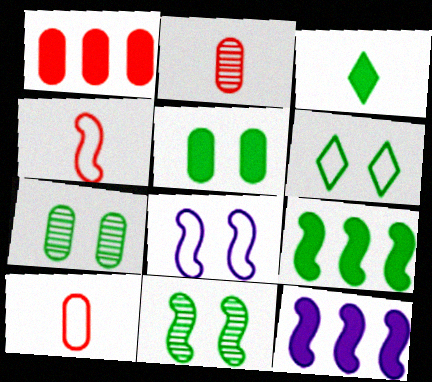[[2, 6, 12], 
[3, 5, 9], 
[4, 11, 12], 
[5, 6, 11]]